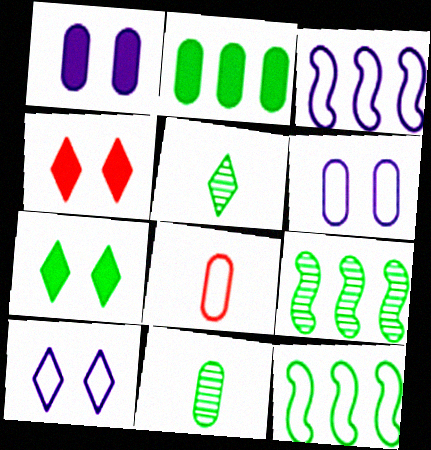[[3, 4, 11], 
[7, 11, 12], 
[8, 10, 12]]